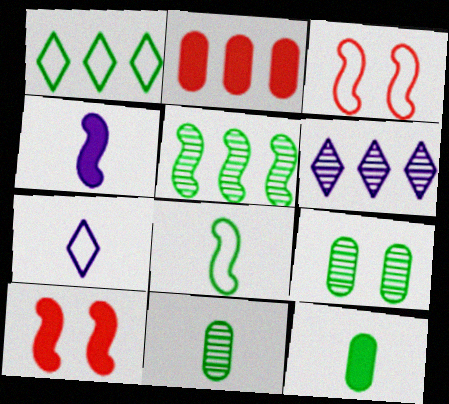[[3, 4, 5], 
[3, 6, 12]]